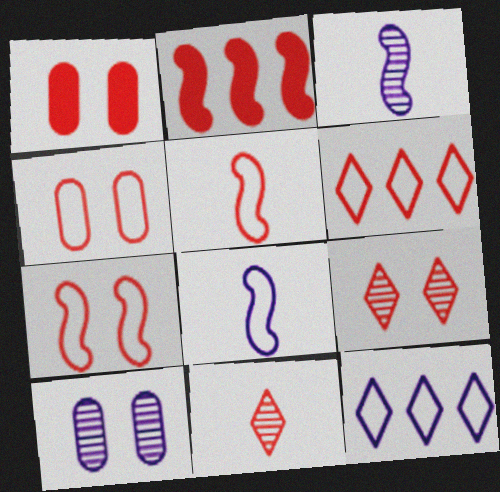[[1, 7, 9], 
[2, 4, 11], 
[4, 5, 6]]